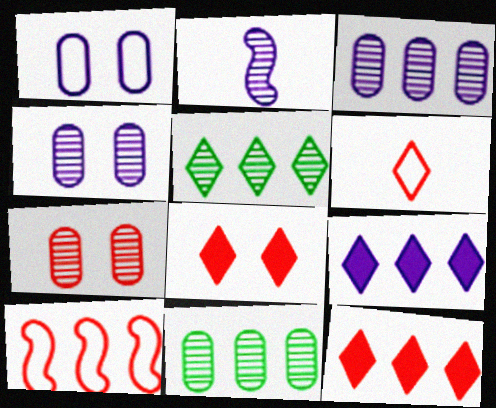[[1, 2, 9], 
[2, 5, 7], 
[9, 10, 11]]